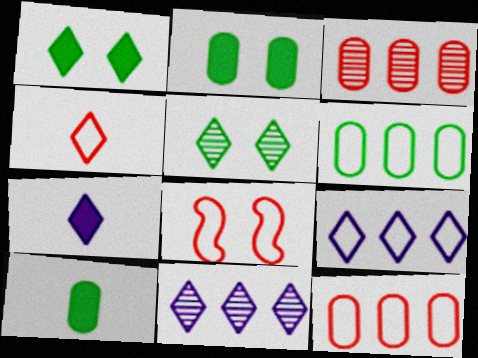[[1, 4, 11], 
[4, 8, 12], 
[8, 10, 11]]